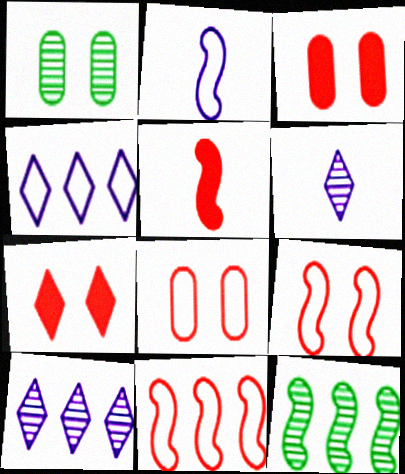[[1, 4, 5]]